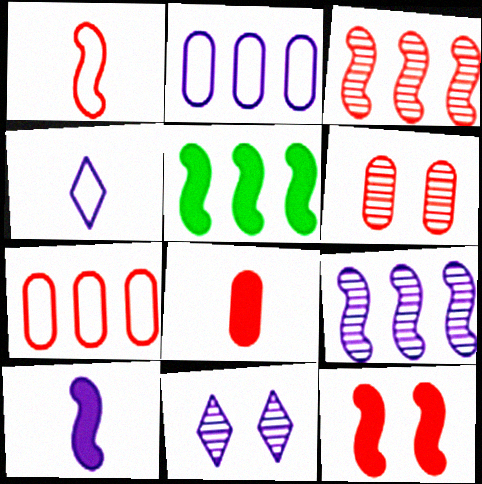[[1, 3, 12], 
[2, 10, 11], 
[4, 5, 6], 
[5, 10, 12], 
[6, 7, 8]]